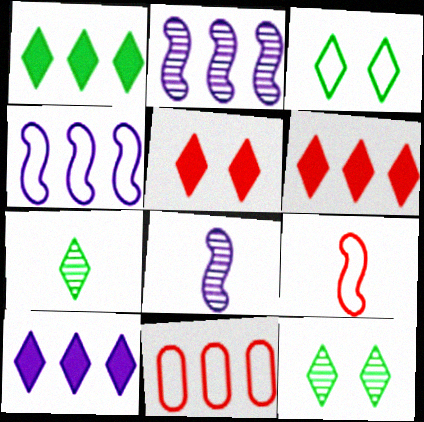[[1, 2, 11], 
[1, 3, 7], 
[1, 6, 10]]